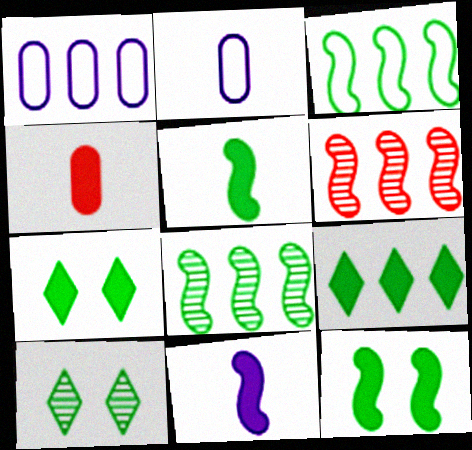[[1, 6, 9], 
[2, 6, 7]]